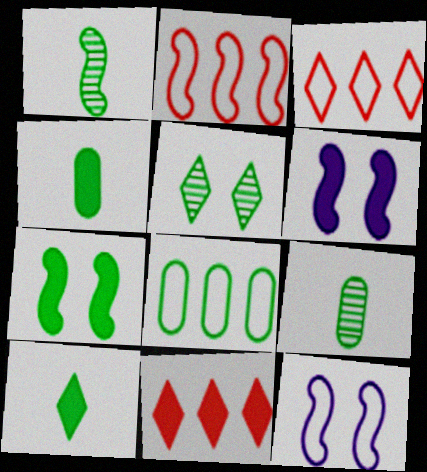[[1, 2, 6], 
[3, 6, 9], 
[4, 6, 11], 
[9, 11, 12]]